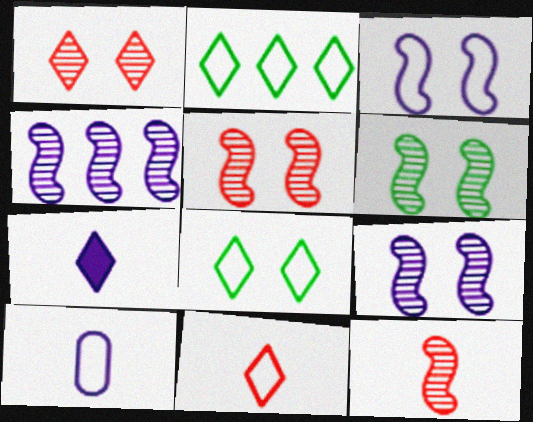[[1, 2, 7], 
[4, 6, 12], 
[5, 6, 9]]